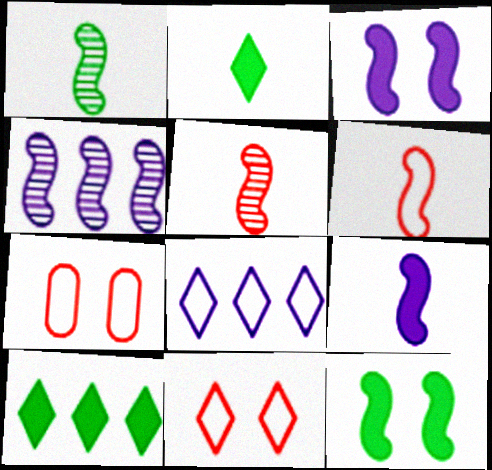[[1, 6, 9], 
[2, 4, 7], 
[4, 6, 12]]